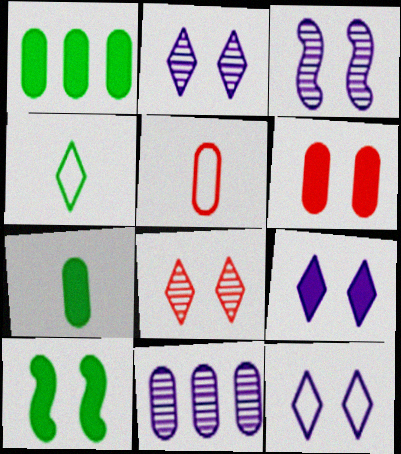[[2, 9, 12], 
[6, 9, 10]]